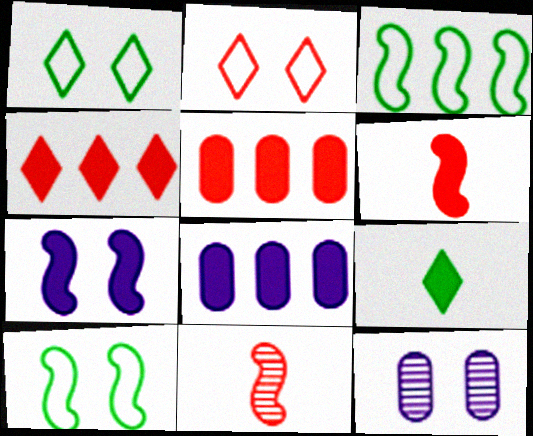[[1, 8, 11], 
[2, 5, 11], 
[3, 7, 11], 
[5, 7, 9]]